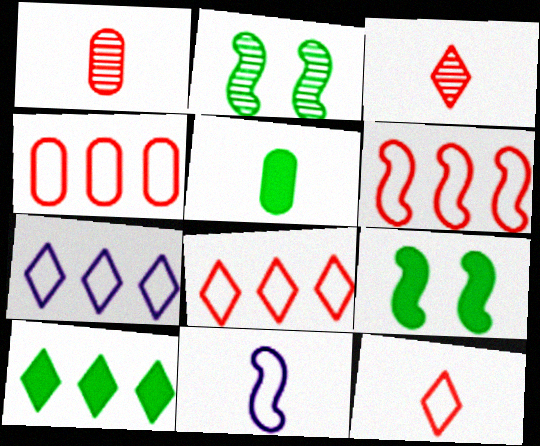[[1, 7, 9], 
[3, 5, 11], 
[4, 6, 8], 
[5, 9, 10]]